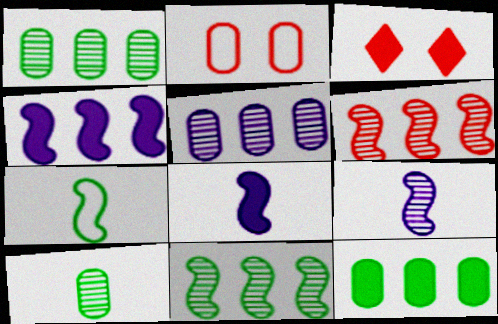[[3, 5, 7], 
[3, 8, 12]]